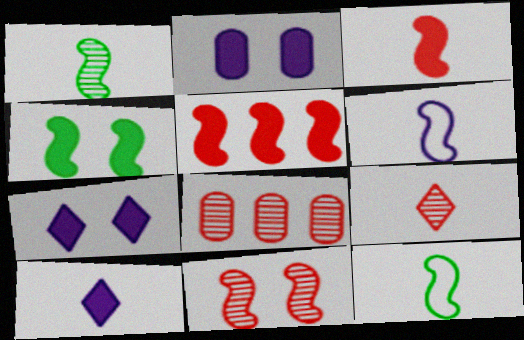[[1, 3, 6], 
[7, 8, 12], 
[8, 9, 11]]